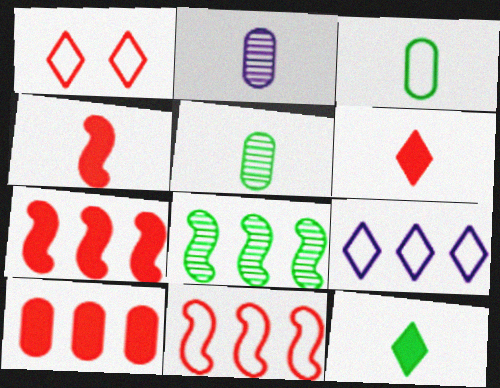[[8, 9, 10]]